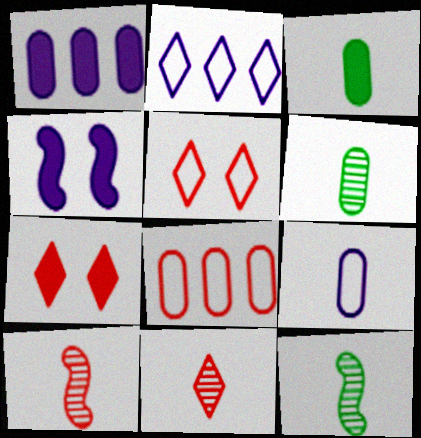[[1, 5, 12], 
[7, 8, 10]]